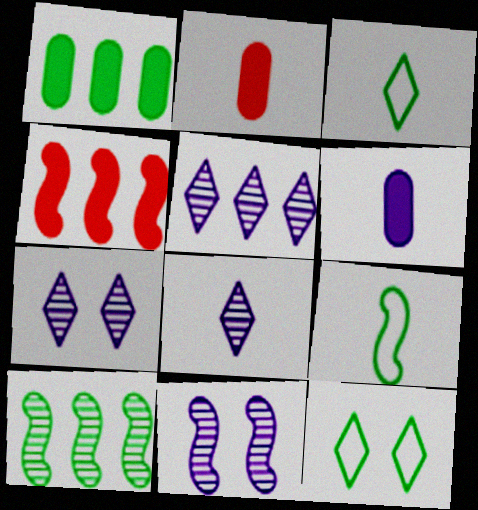[[2, 8, 9], 
[4, 9, 11], 
[5, 7, 8]]